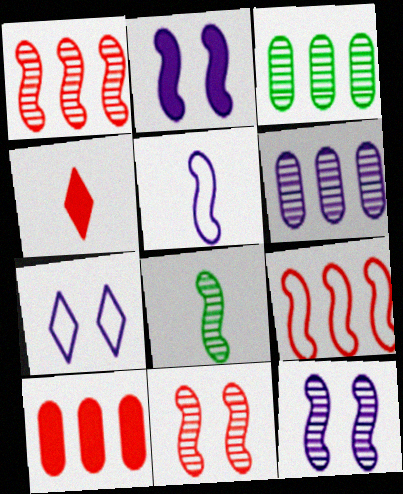[[1, 8, 12], 
[2, 8, 9], 
[7, 8, 10]]